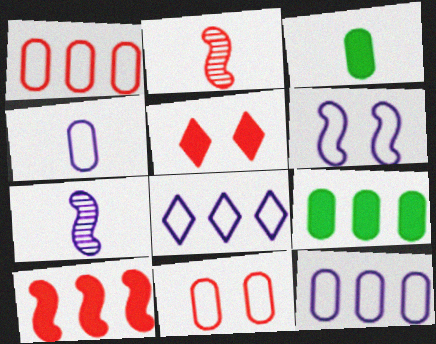[[1, 2, 5], 
[4, 6, 8]]